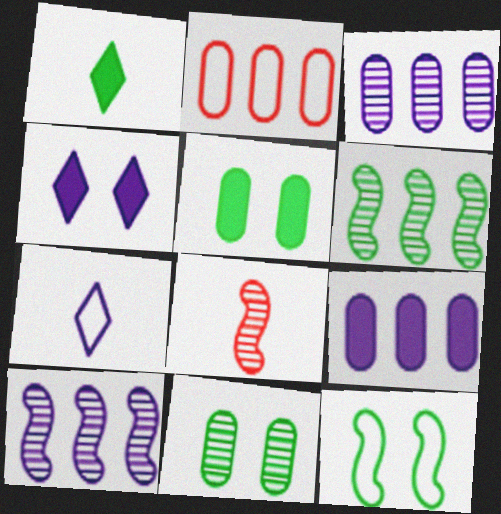[[2, 7, 12]]